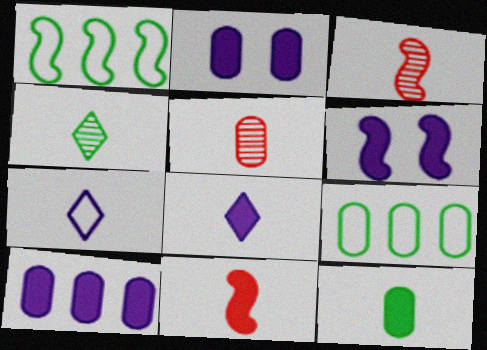[[1, 3, 6], 
[2, 5, 9], 
[3, 7, 12], 
[6, 8, 10], 
[8, 11, 12]]